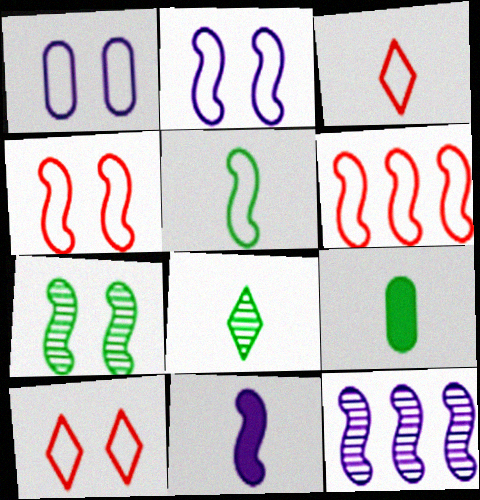[[2, 5, 6], 
[2, 11, 12], 
[5, 8, 9], 
[6, 7, 11], 
[9, 10, 12]]